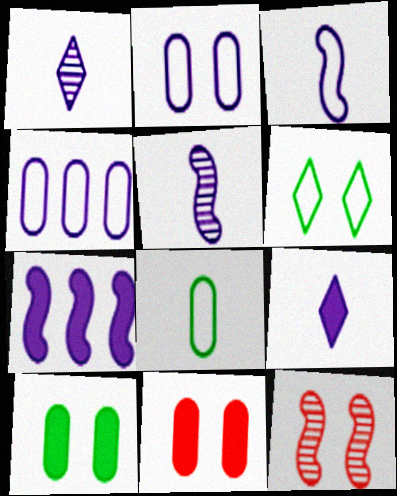[[1, 2, 7]]